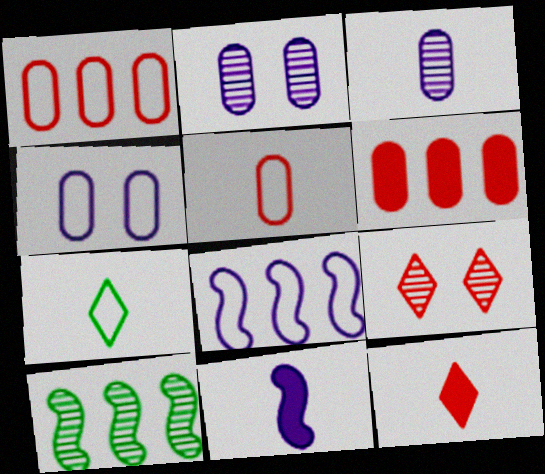[[3, 9, 10], 
[4, 10, 12]]